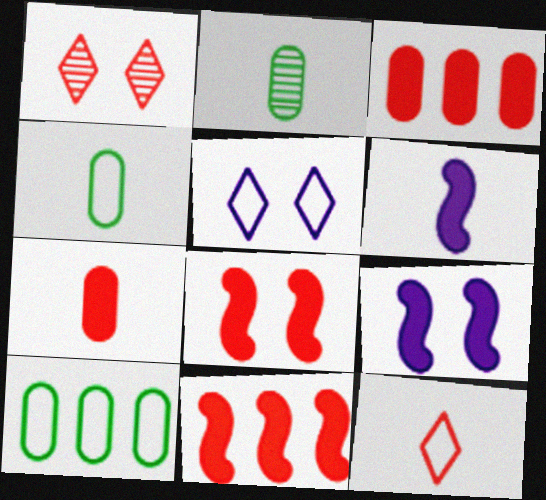[[1, 6, 10], 
[2, 5, 11], 
[2, 6, 12]]